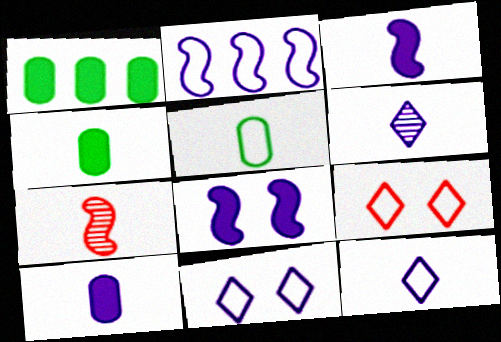[[1, 7, 11], 
[2, 5, 9], 
[4, 7, 12]]